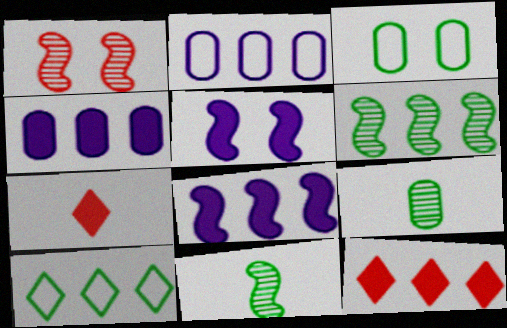[[2, 6, 12]]